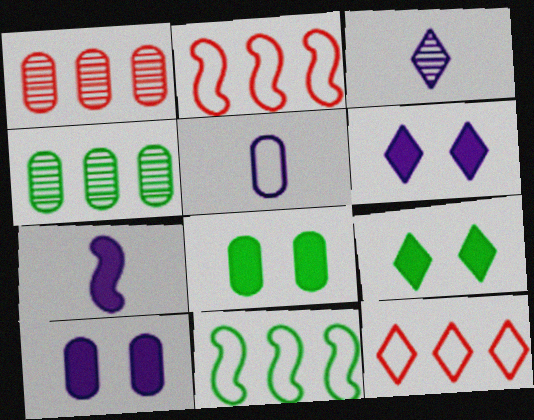[[1, 5, 8], 
[2, 3, 8], 
[3, 5, 7], 
[3, 9, 12]]